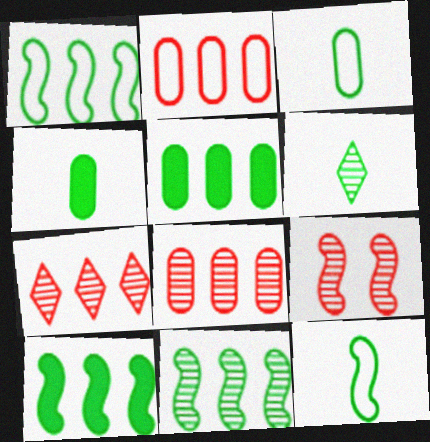[[1, 10, 11], 
[4, 6, 12]]